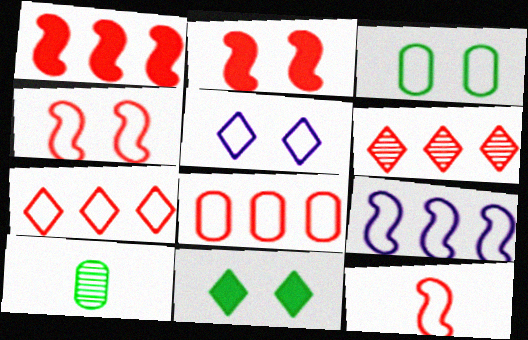[[1, 5, 10], 
[1, 6, 8], 
[3, 4, 5]]